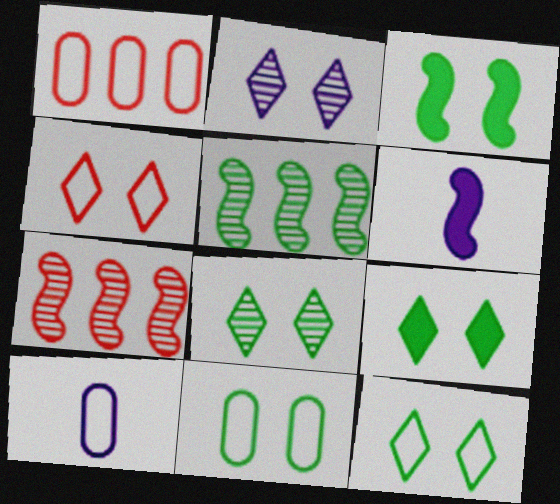[[1, 6, 8], 
[1, 10, 11], 
[2, 4, 9], 
[3, 8, 11], 
[7, 9, 10], 
[8, 9, 12]]